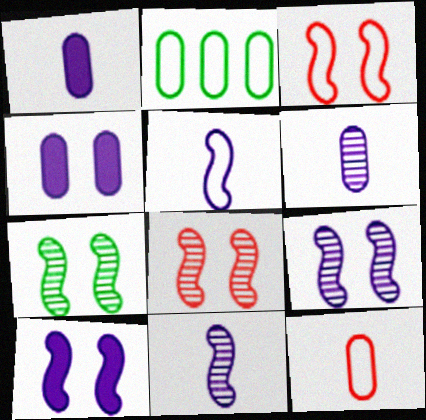[[3, 7, 10], 
[7, 8, 9]]